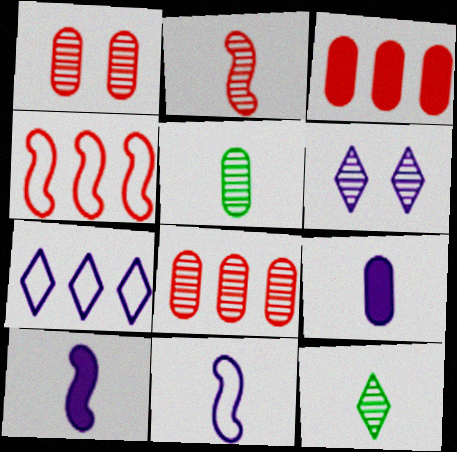[]